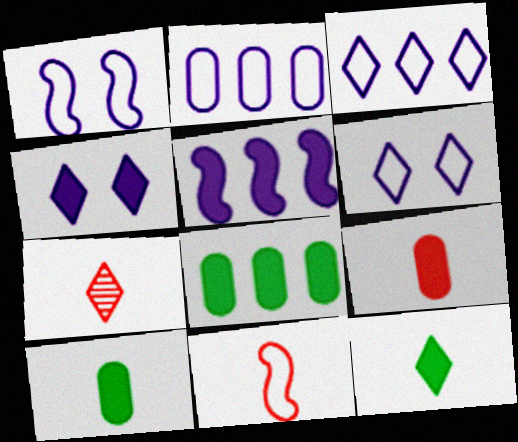[[1, 7, 8], 
[7, 9, 11]]